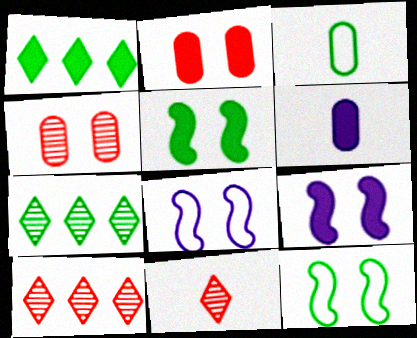[[3, 5, 7], 
[3, 9, 10], 
[6, 10, 12]]